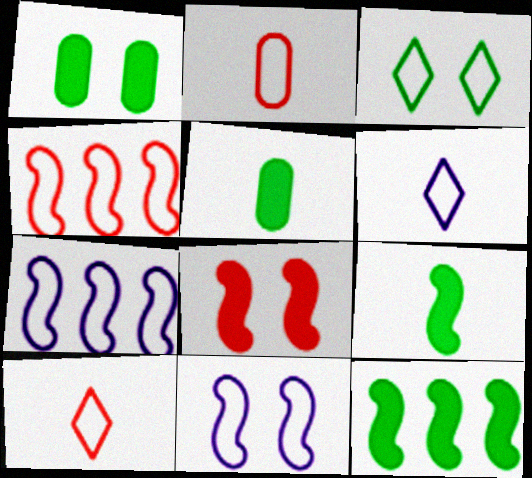[[2, 3, 7]]